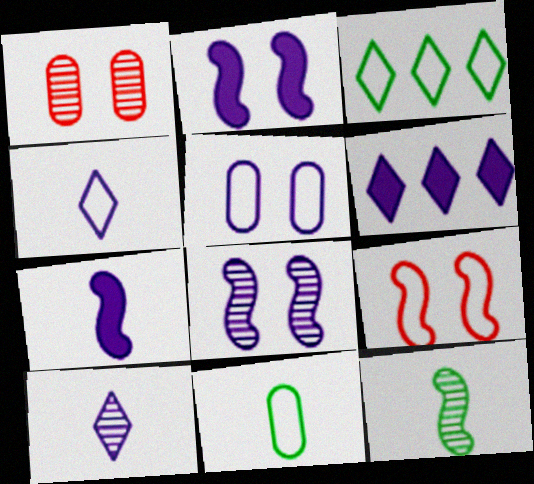[[1, 3, 7]]